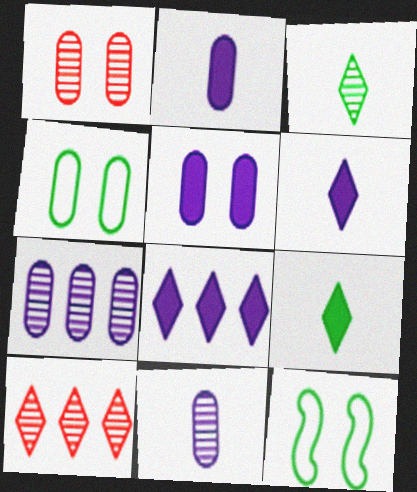[[1, 4, 5], 
[2, 10, 12]]